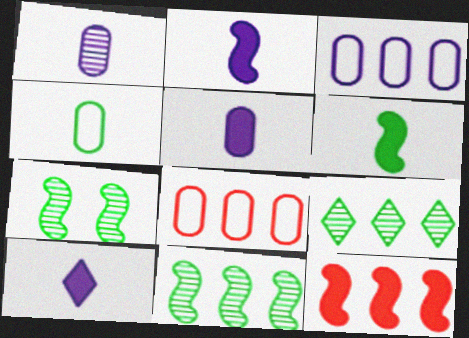[[2, 5, 10], 
[3, 9, 12], 
[7, 8, 10]]